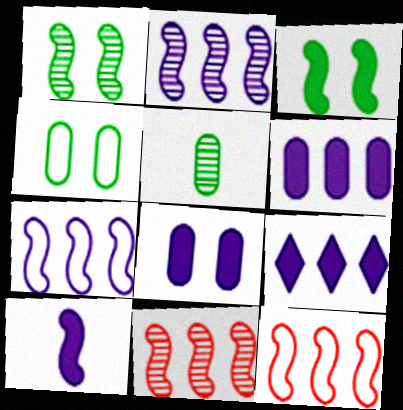[[1, 10, 12], 
[8, 9, 10]]